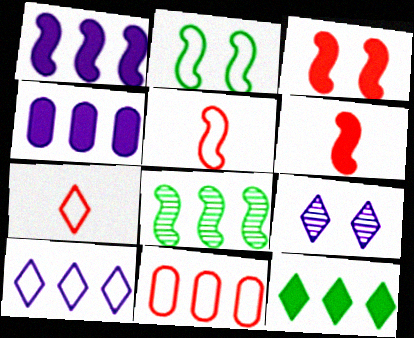[[7, 9, 12]]